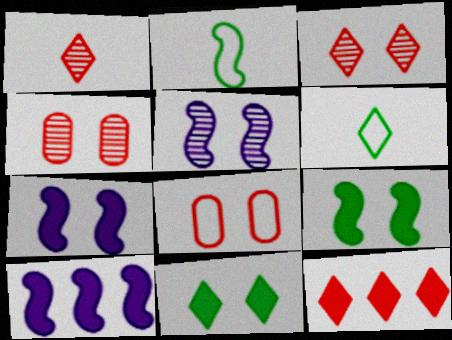[[4, 6, 10], 
[5, 8, 11]]